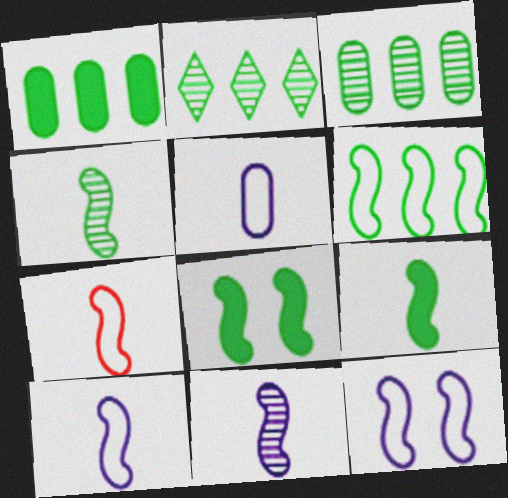[[1, 2, 6], 
[4, 6, 8], 
[6, 7, 12], 
[7, 9, 11]]